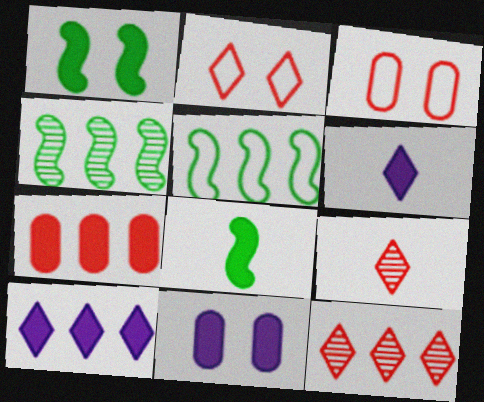[[1, 6, 7], 
[3, 4, 6], 
[5, 9, 11]]